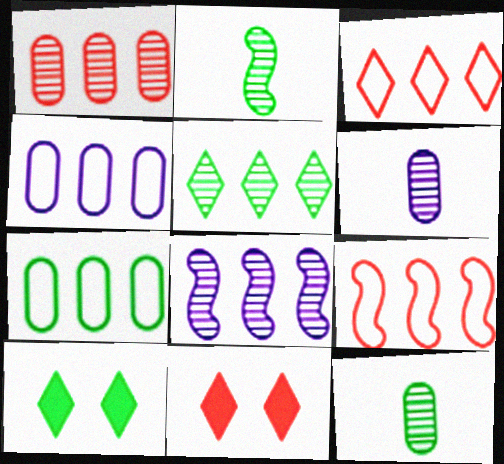[[1, 5, 8], 
[2, 4, 11], 
[2, 7, 10], 
[6, 9, 10]]